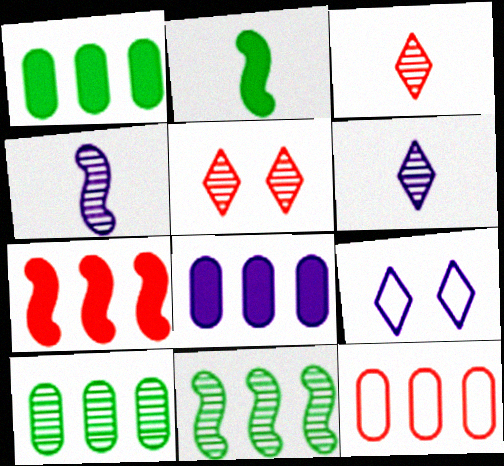[[4, 5, 10], 
[4, 8, 9], 
[8, 10, 12]]